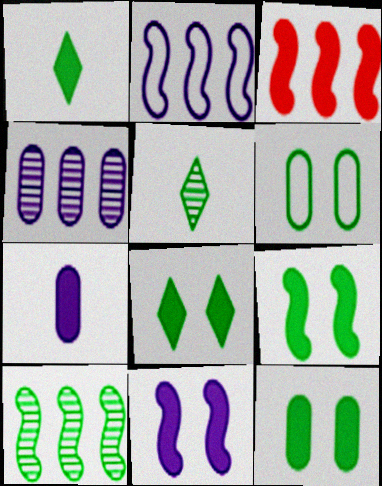[[1, 6, 10], 
[2, 3, 10], 
[3, 7, 8], 
[8, 9, 12]]